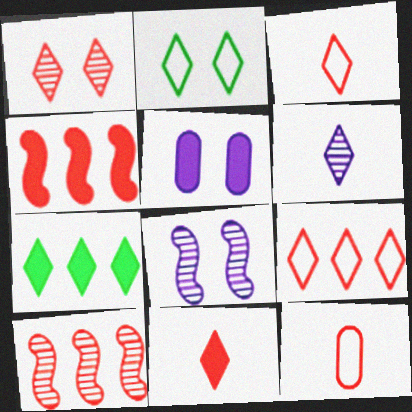[[1, 4, 12], 
[1, 9, 11], 
[7, 8, 12]]